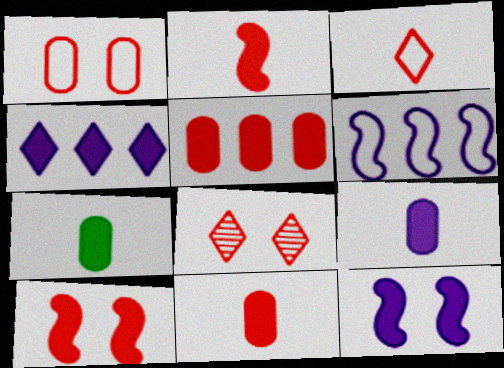[[1, 8, 10], 
[4, 7, 10], 
[4, 9, 12], 
[6, 7, 8], 
[7, 9, 11]]